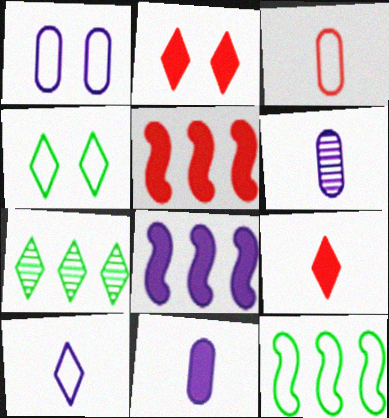[[2, 6, 12], 
[2, 7, 10], 
[4, 5, 6]]